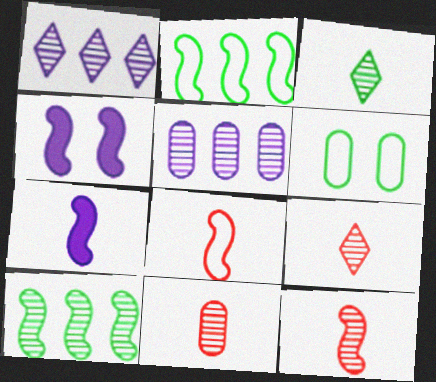[[2, 4, 12], 
[4, 8, 10], 
[9, 11, 12]]